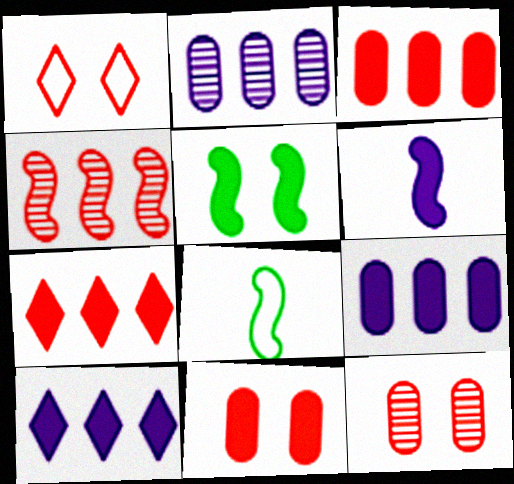[[8, 10, 12]]